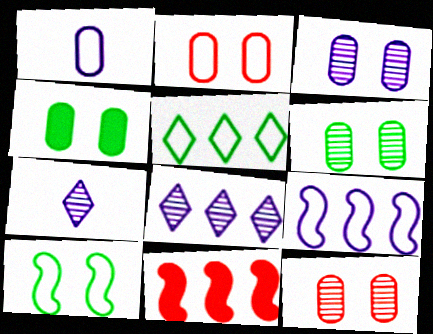[[2, 3, 4], 
[3, 6, 12]]